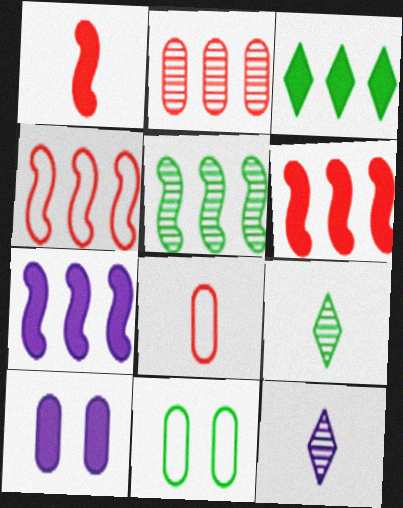[[1, 3, 10], 
[4, 5, 7], 
[4, 9, 10], 
[6, 11, 12]]